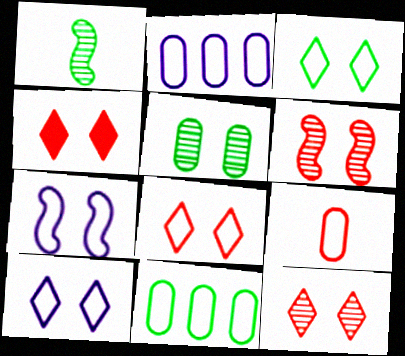[[1, 2, 4], 
[3, 8, 10], 
[4, 5, 7], 
[4, 8, 12]]